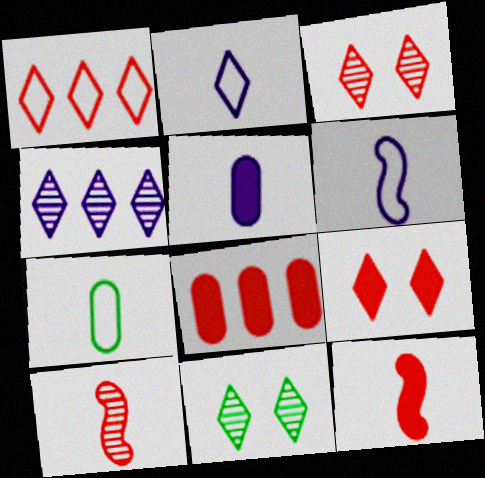[[6, 8, 11], 
[8, 9, 12]]